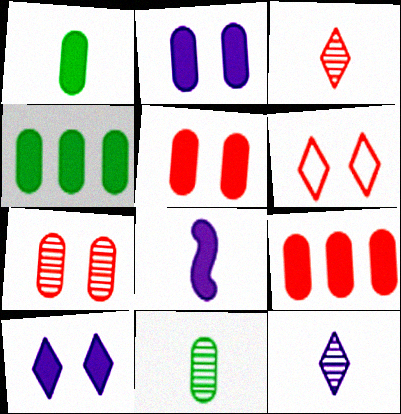[[1, 2, 9]]